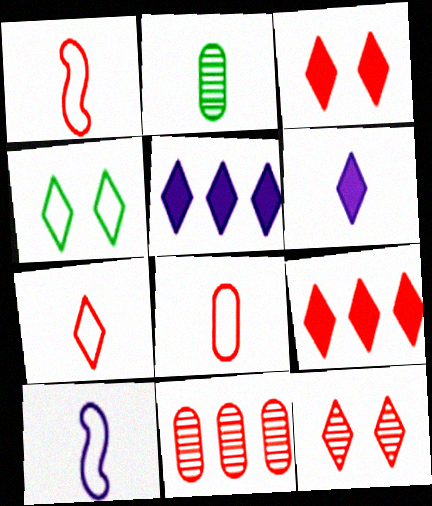[[1, 2, 6], 
[1, 3, 11], 
[1, 7, 8], 
[7, 9, 12]]